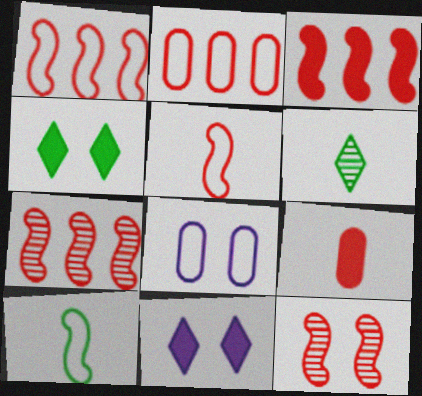[[1, 3, 7], 
[3, 5, 12], 
[3, 6, 8], 
[4, 8, 12]]